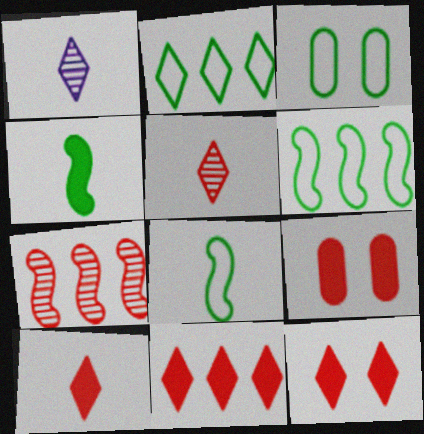[[1, 2, 12], 
[1, 6, 9], 
[2, 3, 8], 
[10, 11, 12]]